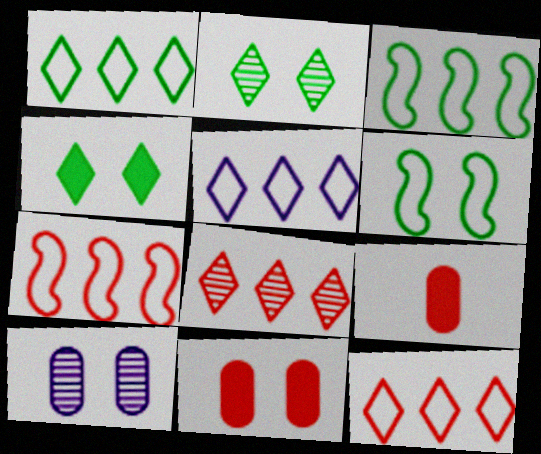[[1, 5, 12]]